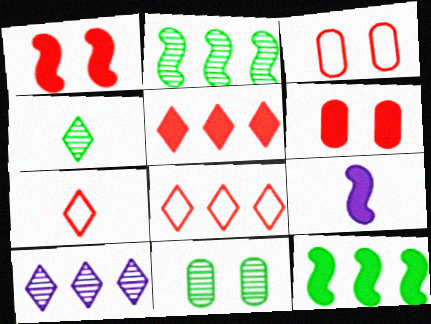[[1, 9, 12], 
[2, 4, 11], 
[8, 9, 11]]